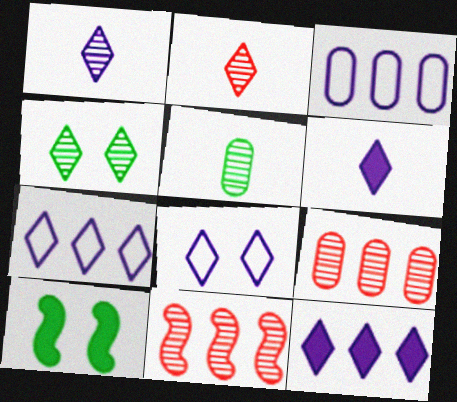[[1, 8, 12], 
[2, 3, 10]]